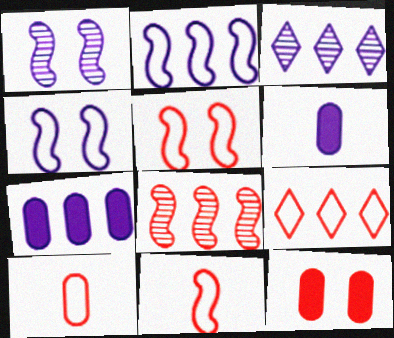[[2, 3, 7], 
[3, 4, 6], 
[5, 9, 10]]